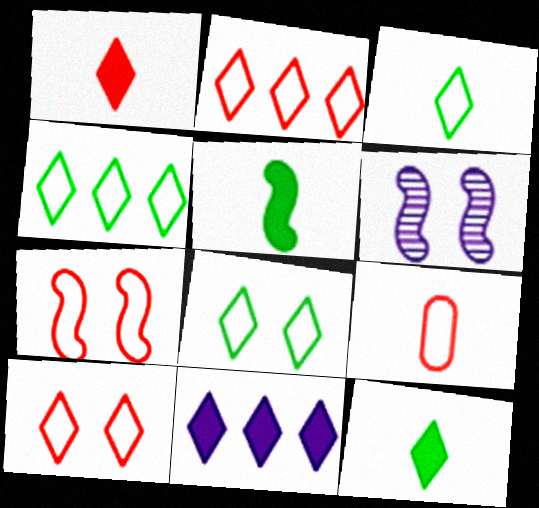[[2, 7, 9], 
[3, 4, 8]]